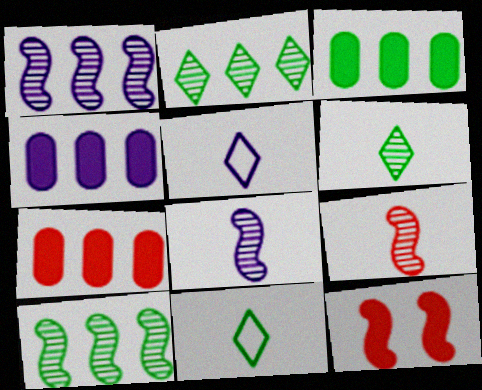[[3, 4, 7]]